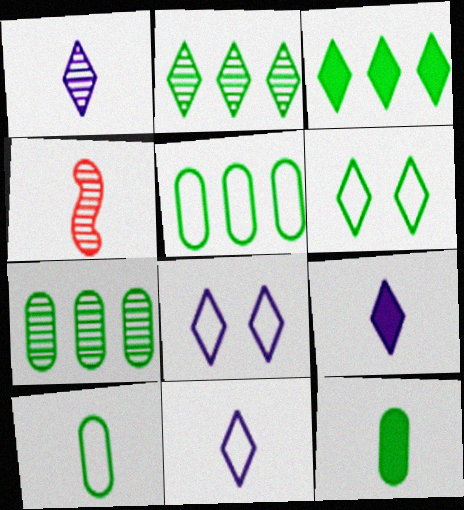[[1, 9, 11], 
[4, 9, 10], 
[4, 11, 12]]